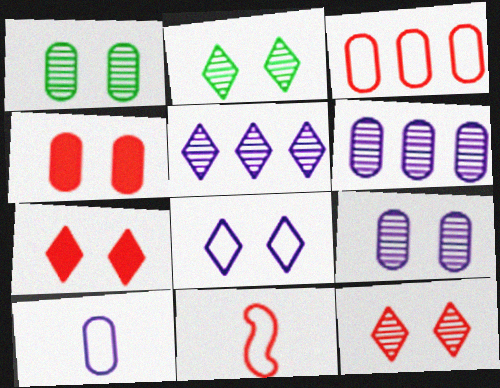[[2, 7, 8]]